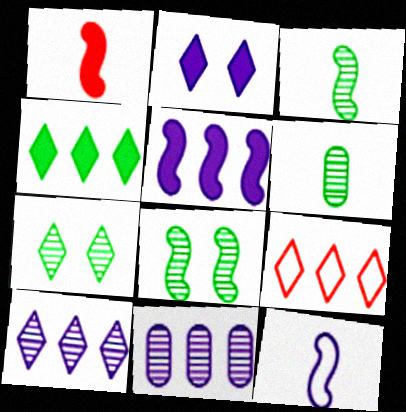[[1, 3, 12], 
[2, 11, 12], 
[4, 9, 10]]